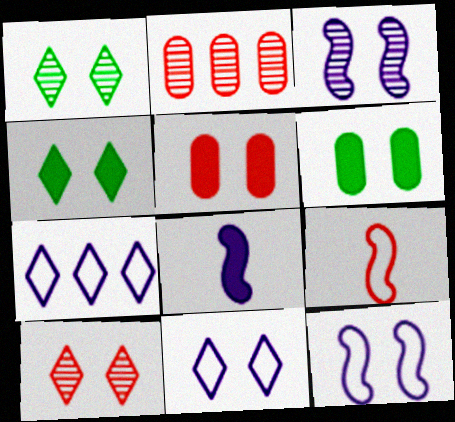[[1, 5, 12], 
[4, 10, 11], 
[6, 10, 12]]